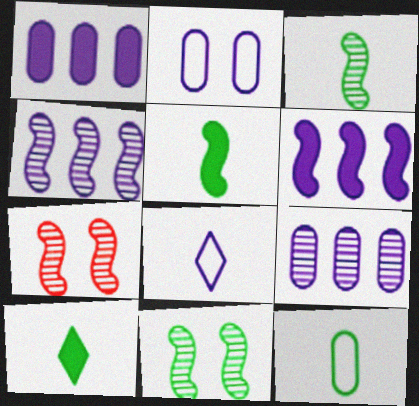[[3, 4, 7], 
[3, 10, 12]]